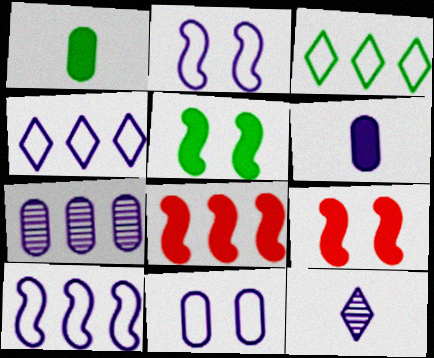[[3, 7, 8], 
[6, 7, 11]]